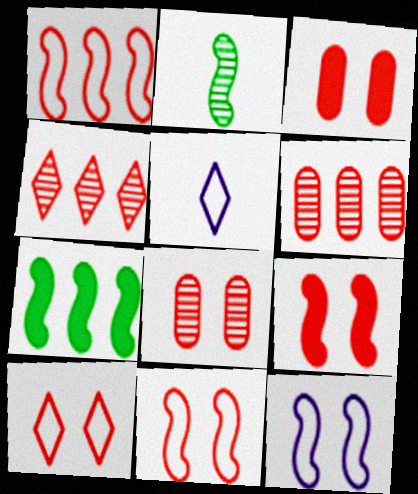[[5, 7, 8], 
[8, 9, 10]]